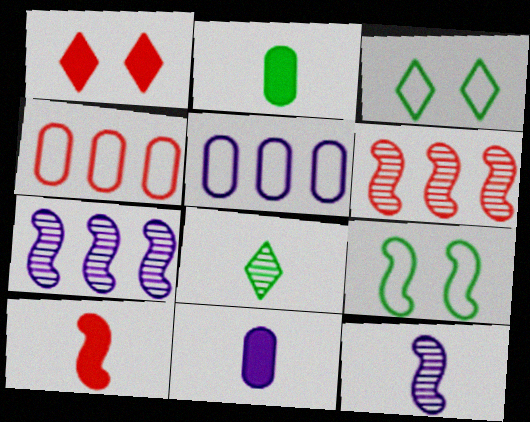[[3, 6, 11], 
[7, 9, 10]]